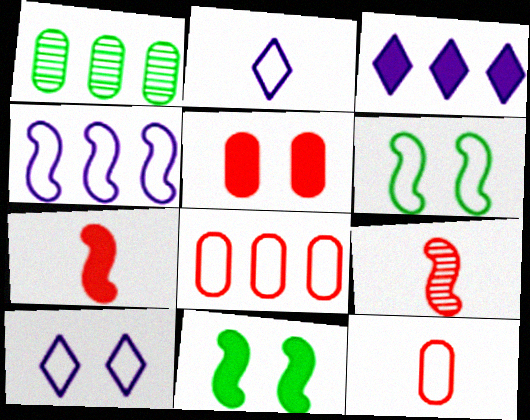[[1, 7, 10], 
[2, 6, 8], 
[4, 9, 11]]